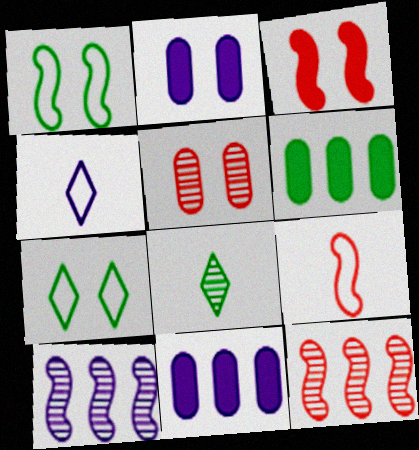[[1, 6, 8], 
[2, 4, 10], 
[3, 9, 12], 
[5, 8, 10]]